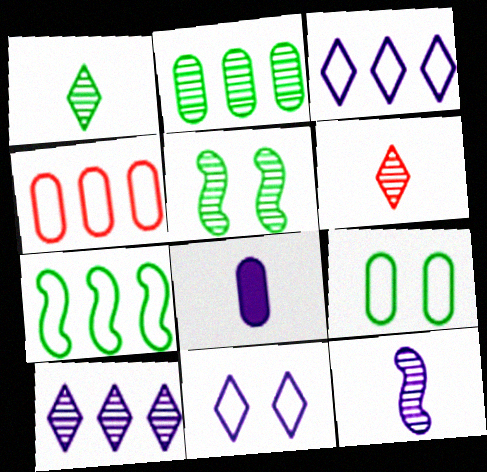[[1, 2, 5], 
[3, 4, 7]]